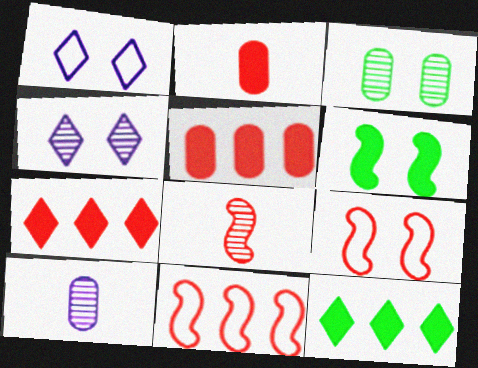[[9, 10, 12]]